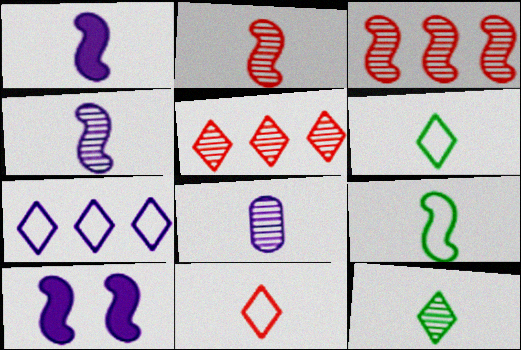[[1, 2, 9], 
[2, 8, 12], 
[3, 9, 10], 
[7, 8, 10]]